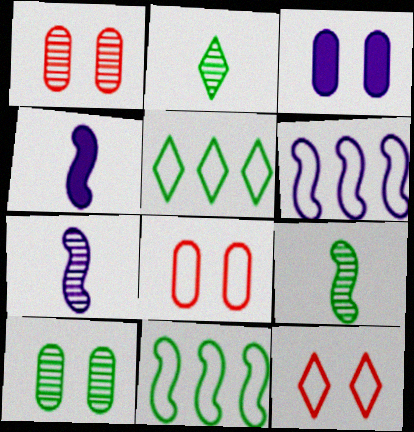[[1, 4, 5], 
[3, 8, 10]]